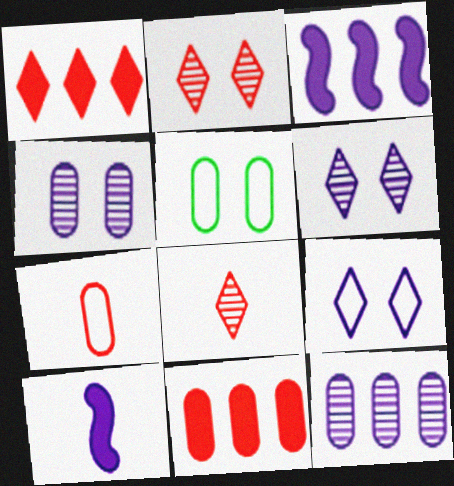[[3, 5, 8], 
[9, 10, 12]]